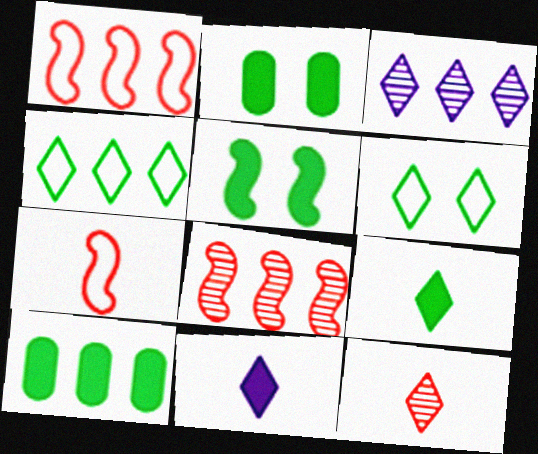[[1, 3, 10], 
[2, 3, 7], 
[5, 9, 10]]